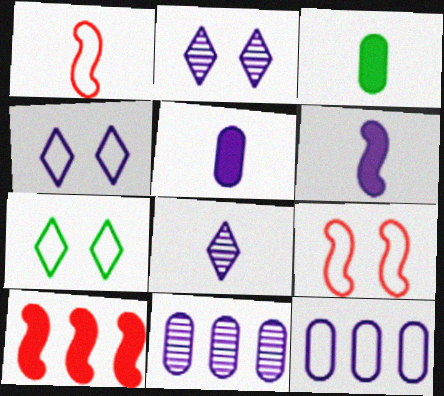[[1, 3, 8], 
[1, 7, 12], 
[2, 6, 12], 
[4, 6, 11]]